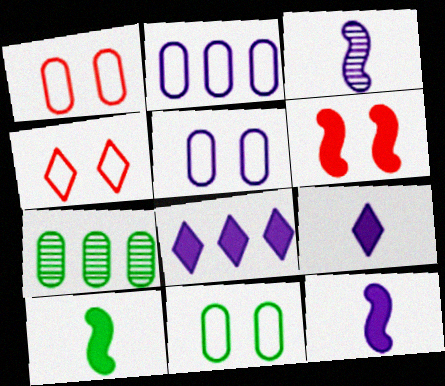[[1, 5, 11], 
[3, 5, 8], 
[4, 7, 12]]